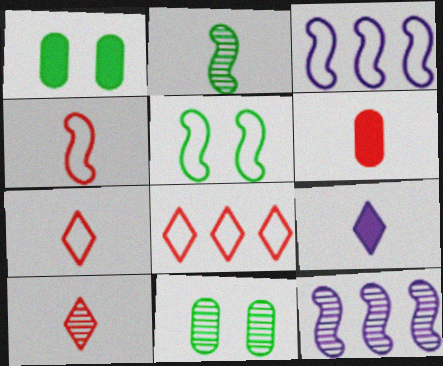[[1, 3, 10], 
[1, 7, 12], 
[3, 4, 5], 
[4, 6, 10], 
[10, 11, 12]]